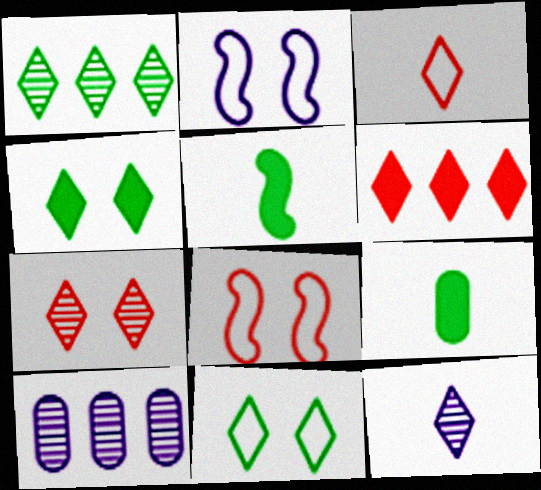[[1, 7, 12], 
[3, 6, 7], 
[6, 11, 12]]